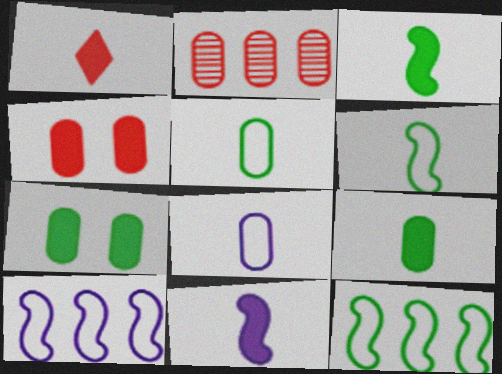[[1, 9, 11], 
[2, 7, 8]]